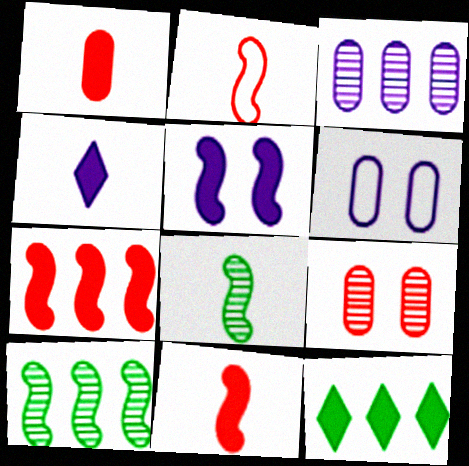[[1, 5, 12], 
[2, 5, 10]]